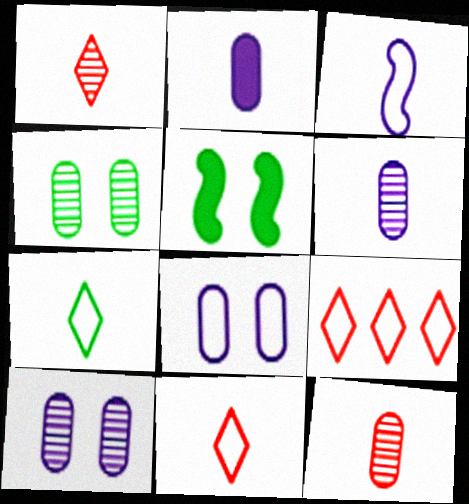[[5, 6, 9]]